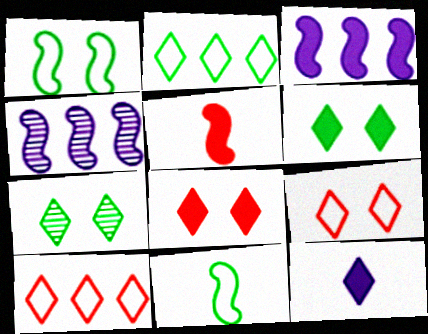[[1, 4, 5], 
[7, 10, 12]]